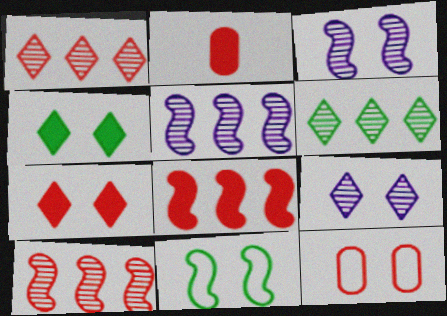[[2, 7, 8], 
[3, 4, 12]]